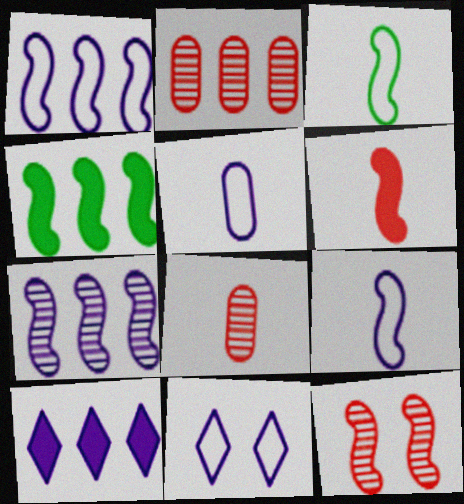[[1, 5, 11], 
[4, 8, 11], 
[4, 9, 12]]